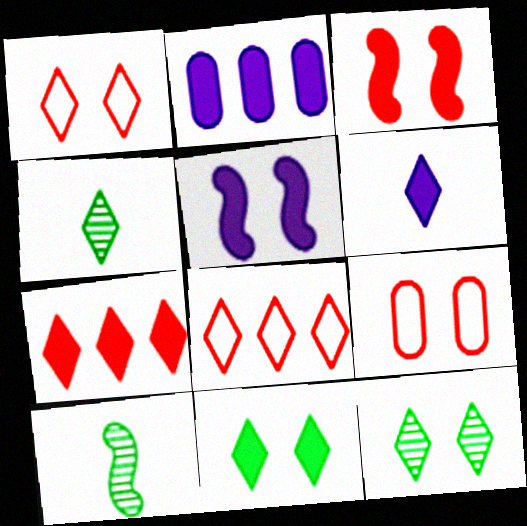[[1, 2, 10], 
[2, 5, 6], 
[5, 9, 12], 
[6, 7, 11], 
[6, 8, 12]]